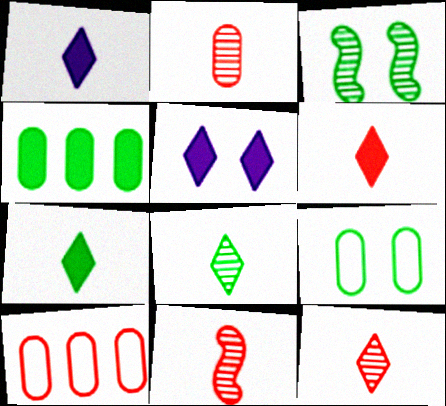[[1, 3, 10], 
[1, 6, 7], 
[2, 11, 12]]